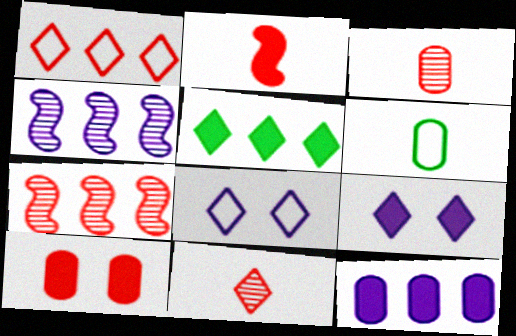[[5, 8, 11], 
[6, 7, 9]]